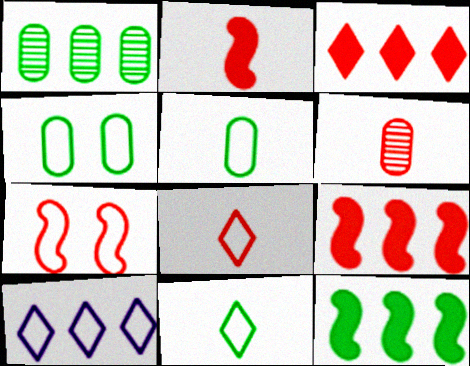[[1, 9, 10], 
[2, 6, 8], 
[3, 6, 7], 
[5, 7, 10]]